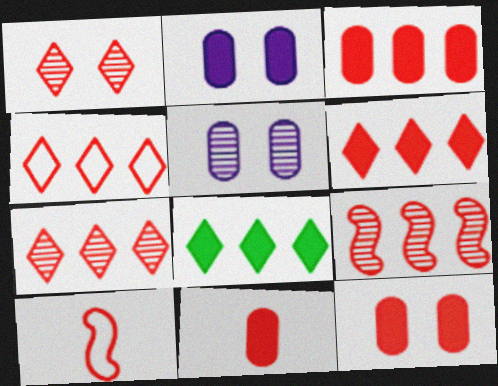[[1, 3, 10], 
[3, 4, 9], 
[3, 11, 12], 
[4, 6, 7], 
[5, 8, 10], 
[7, 10, 12]]